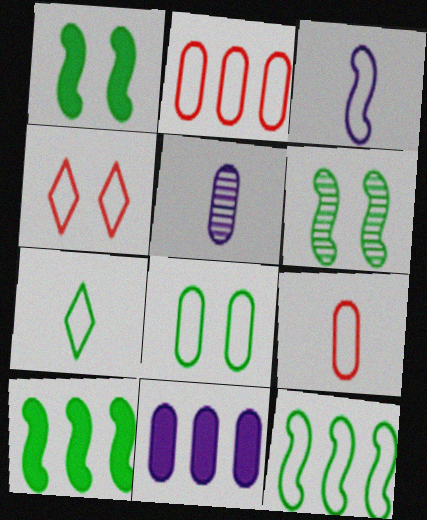[[3, 7, 9], 
[4, 5, 10], 
[7, 8, 12]]